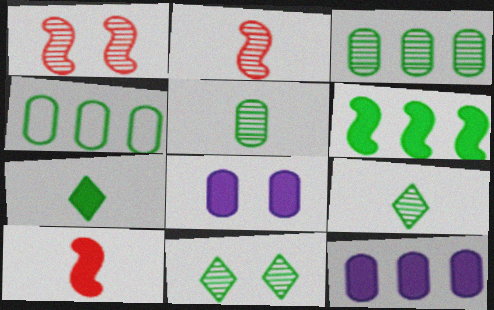[]